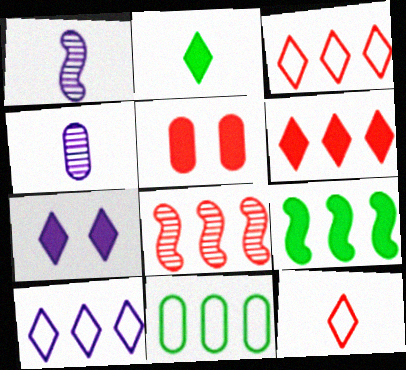[[2, 6, 7], 
[4, 5, 11], 
[5, 8, 12]]